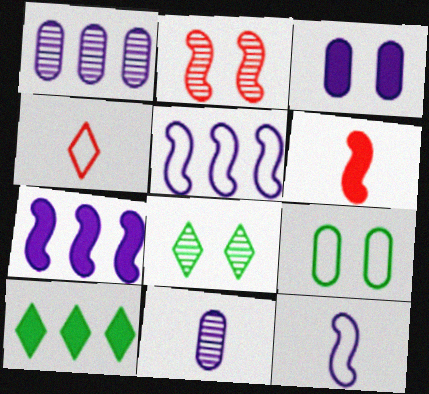[[3, 6, 10], 
[4, 5, 9]]